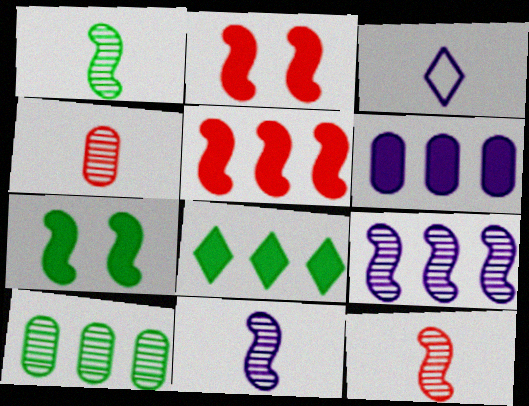[[1, 11, 12], 
[2, 3, 10], 
[5, 6, 8]]